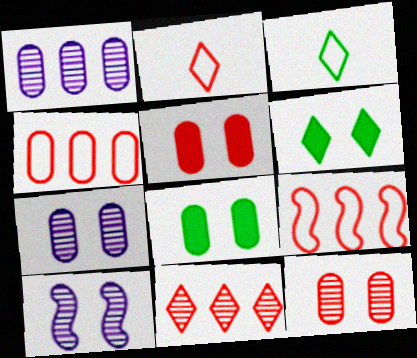[]